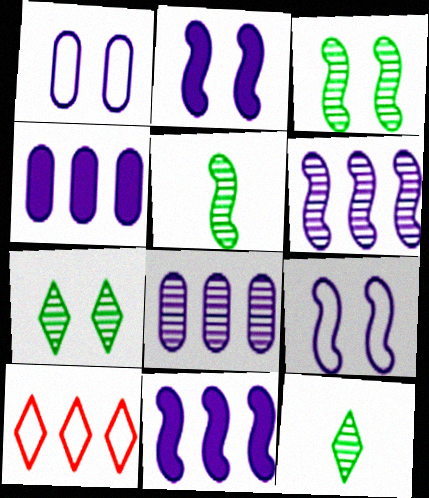[]